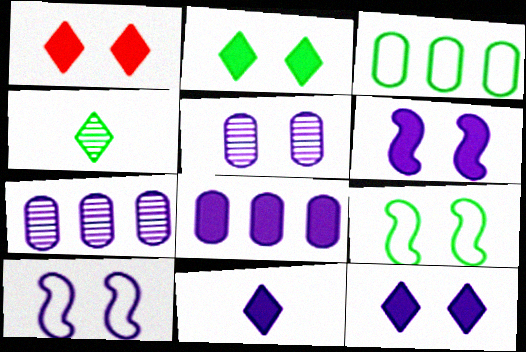[[1, 2, 12], 
[1, 5, 9], 
[5, 10, 12], 
[6, 8, 11], 
[7, 10, 11]]